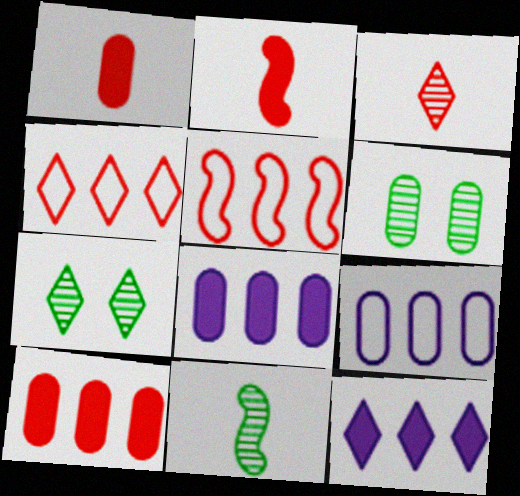[[1, 6, 9], 
[2, 7, 9]]